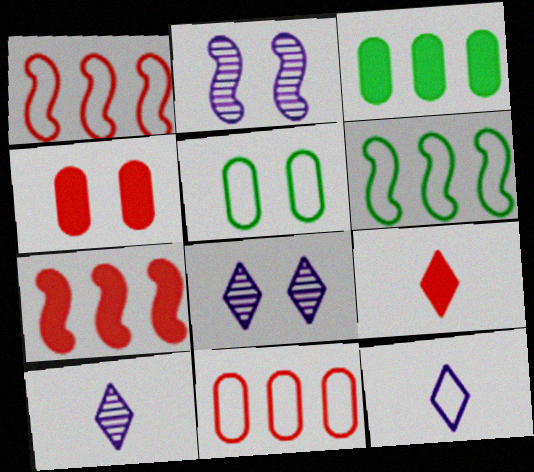[[1, 5, 12], 
[4, 6, 10], 
[4, 7, 9], 
[5, 7, 10]]